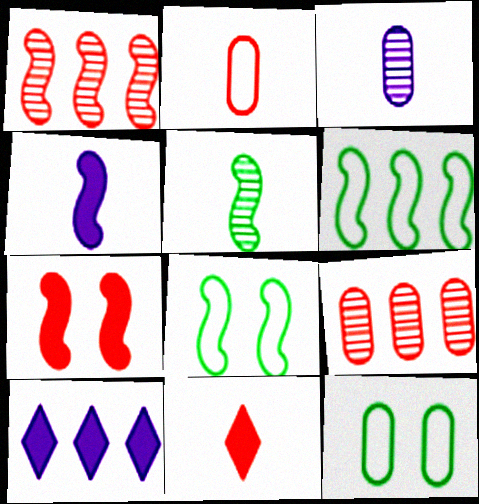[[1, 4, 8], 
[6, 9, 10]]